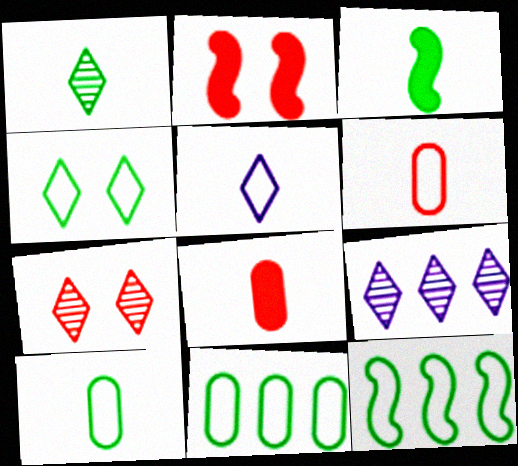[[1, 3, 10], 
[1, 7, 9], 
[2, 9, 10], 
[4, 10, 12]]